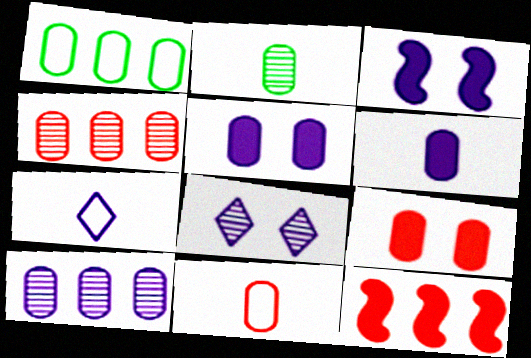[[2, 6, 11], 
[3, 7, 10], 
[4, 9, 11]]